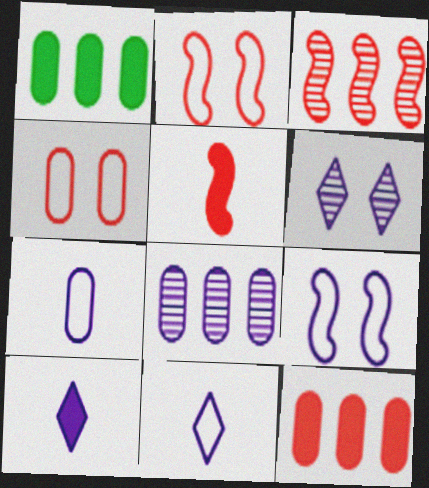[[2, 3, 5], 
[8, 9, 10]]